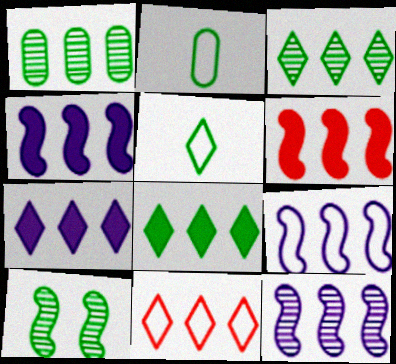[[1, 4, 11], 
[2, 8, 10], 
[3, 7, 11], 
[4, 9, 12]]